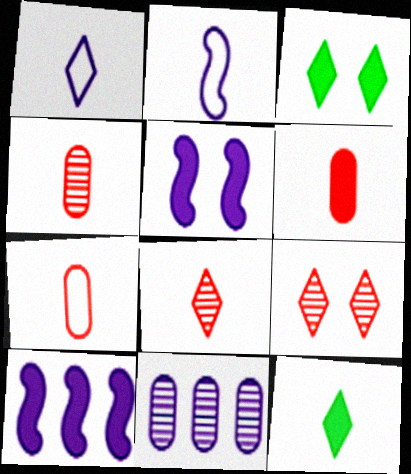[[1, 5, 11], 
[1, 8, 12], 
[2, 4, 12], 
[3, 6, 10], 
[4, 6, 7]]